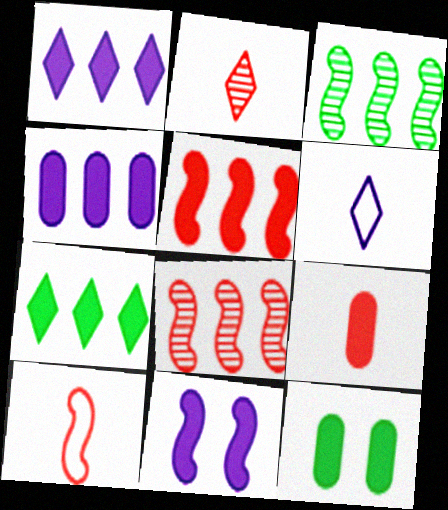[[2, 9, 10], 
[3, 10, 11], 
[4, 5, 7], 
[4, 9, 12], 
[6, 8, 12], 
[7, 9, 11]]